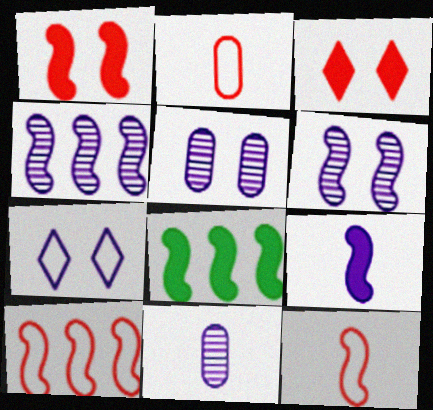[[1, 8, 9], 
[4, 8, 10], 
[6, 8, 12]]